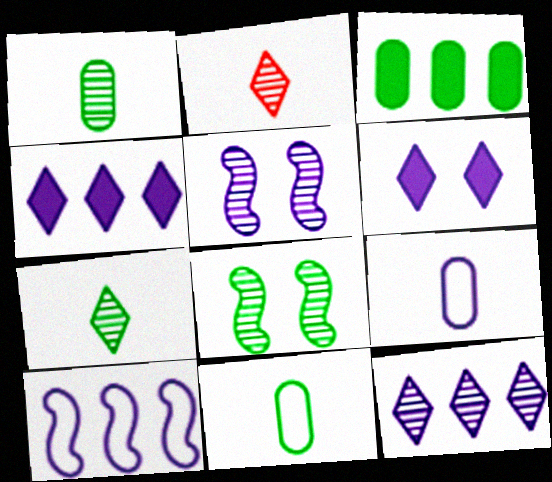[[4, 5, 9]]